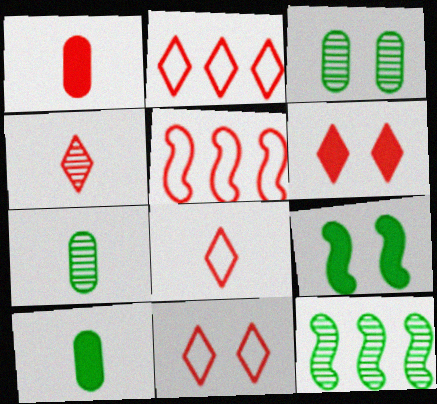[[2, 4, 6], 
[2, 8, 11]]